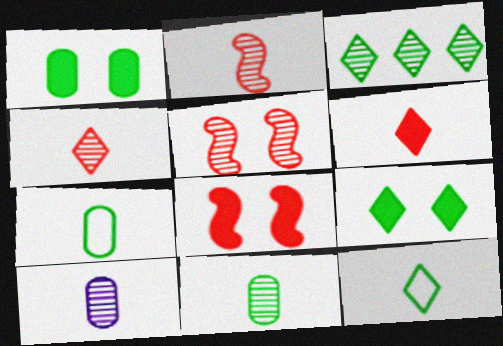[[3, 5, 10], 
[3, 9, 12]]